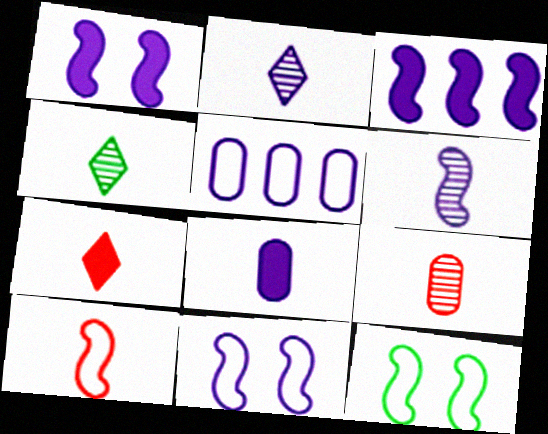[[1, 2, 5], 
[3, 6, 11], 
[4, 6, 9], 
[4, 8, 10], 
[7, 9, 10]]